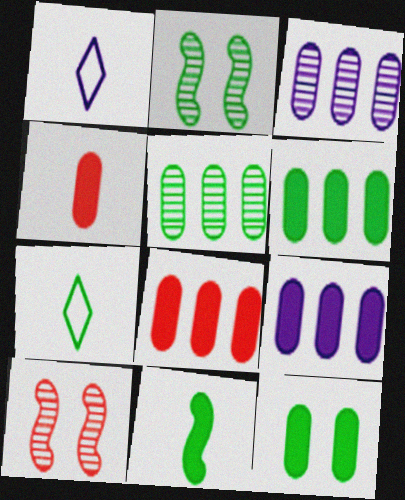[[1, 2, 8], 
[1, 6, 10], 
[2, 6, 7], 
[4, 9, 12], 
[6, 8, 9], 
[7, 9, 10]]